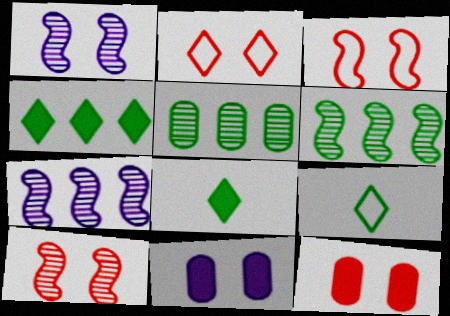[[2, 10, 12], 
[7, 9, 12]]